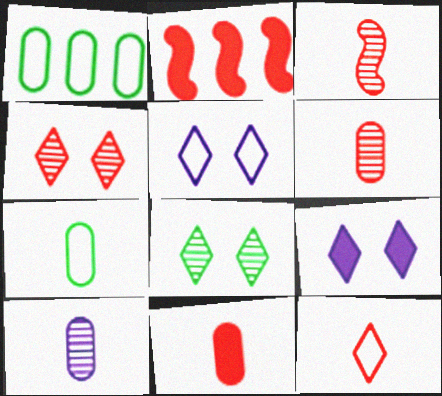[[1, 3, 9], 
[3, 11, 12], 
[7, 10, 11]]